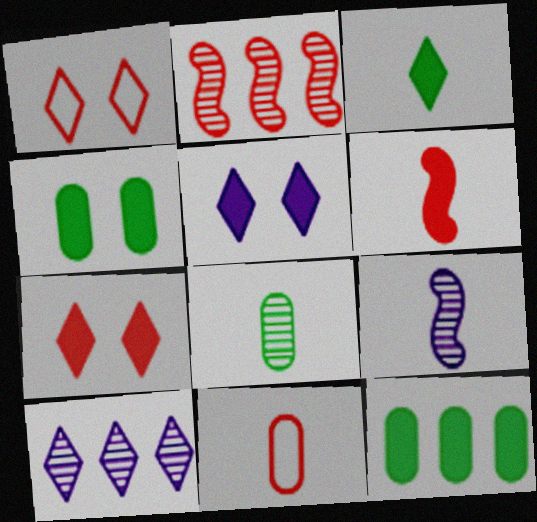[[1, 3, 10], 
[1, 9, 12], 
[2, 7, 11], 
[3, 9, 11], 
[5, 6, 12]]